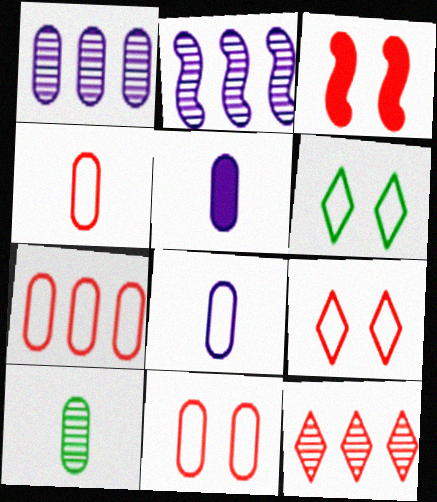[[3, 4, 12], 
[4, 5, 10], 
[4, 7, 11]]